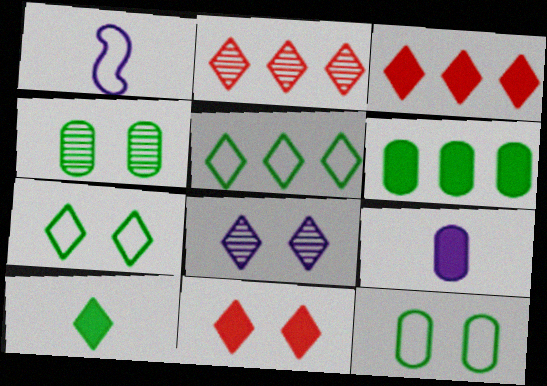[[1, 3, 4], 
[7, 8, 11]]